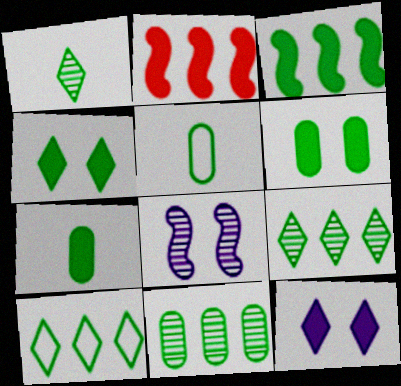[[1, 4, 10], 
[2, 7, 12], 
[3, 4, 7], 
[3, 10, 11], 
[5, 6, 11]]